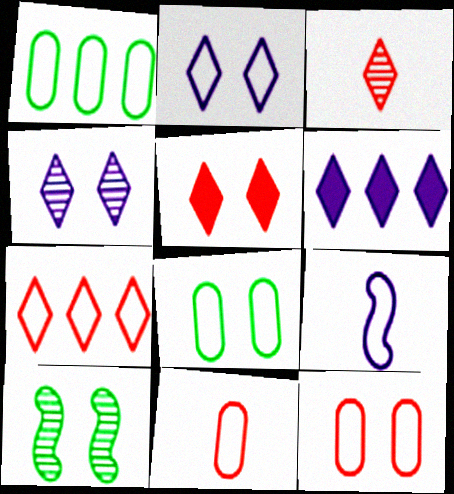[[3, 5, 7], 
[6, 10, 11], 
[7, 8, 9]]